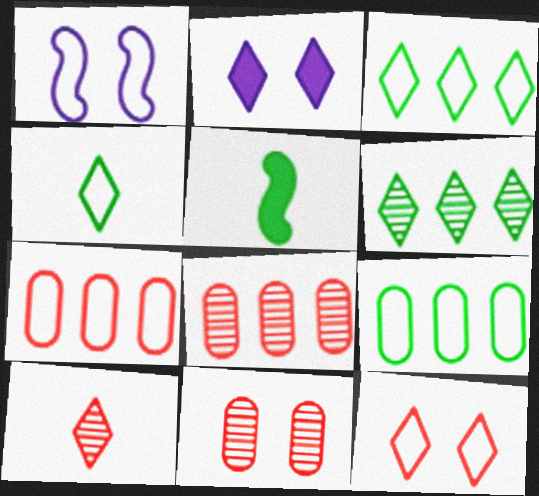[[1, 4, 7], 
[2, 3, 10]]